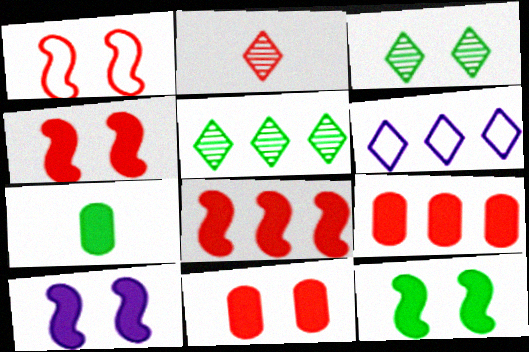[[1, 2, 9], 
[4, 10, 12]]